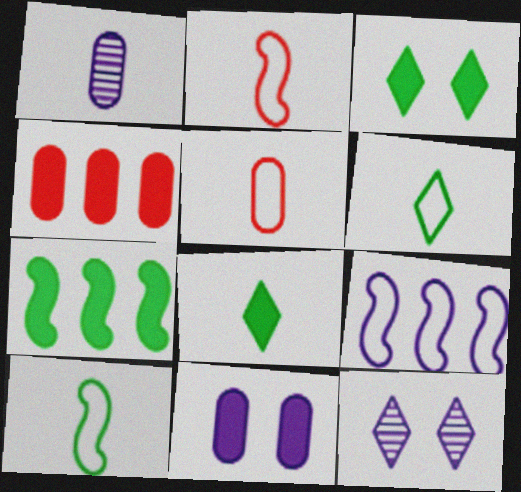[[1, 2, 8], 
[4, 10, 12], 
[5, 7, 12]]